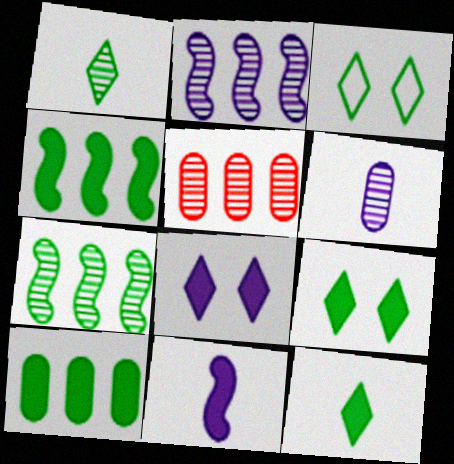[[3, 5, 11]]